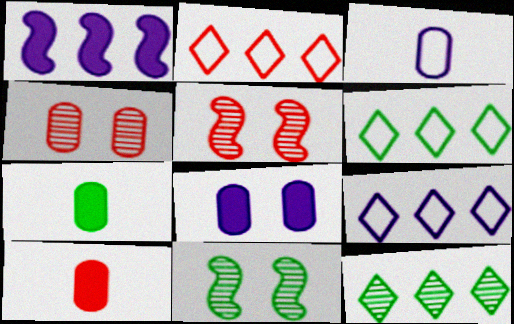[[2, 5, 10], 
[2, 6, 9], 
[5, 7, 9], 
[6, 7, 11], 
[9, 10, 11]]